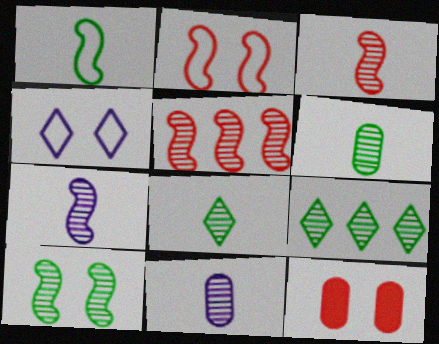[[3, 8, 11], 
[4, 10, 12], 
[5, 7, 10], 
[6, 9, 10]]